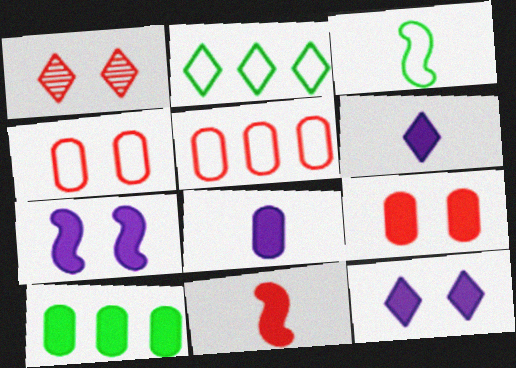[[1, 2, 6], 
[1, 5, 11], 
[8, 9, 10], 
[10, 11, 12]]